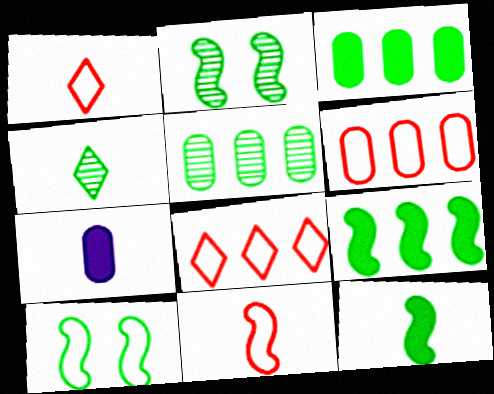[[2, 4, 5], 
[2, 7, 8], 
[3, 4, 10], 
[4, 7, 11]]